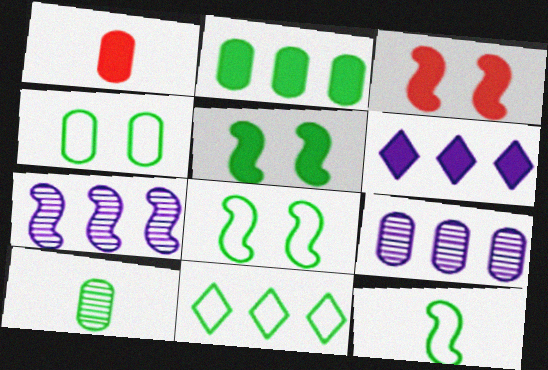[[1, 4, 9], 
[1, 5, 6], 
[2, 4, 10], 
[3, 7, 12], 
[4, 11, 12], 
[5, 10, 11]]